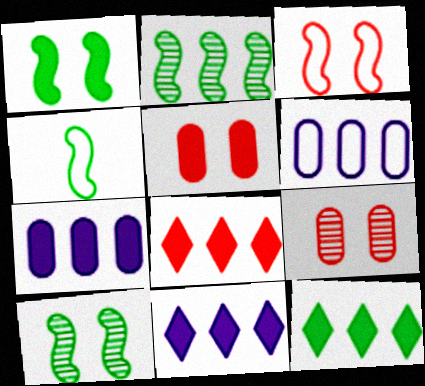[[1, 2, 4], 
[2, 6, 8], 
[4, 9, 11], 
[8, 11, 12]]